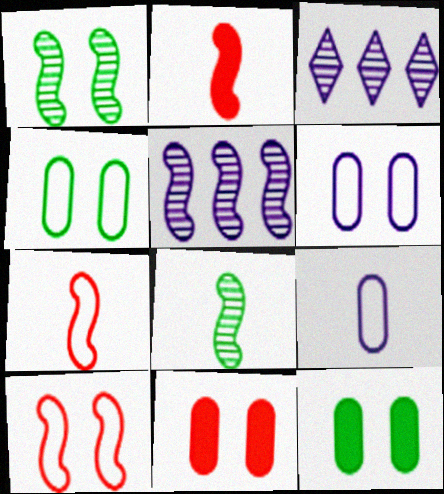[[2, 3, 4], 
[3, 7, 12]]